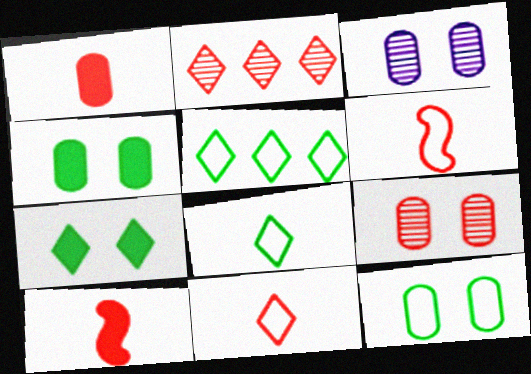[[3, 5, 10]]